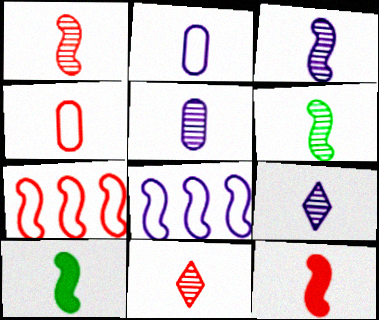[[1, 3, 6], 
[2, 10, 11], 
[3, 5, 9], 
[4, 9, 10], 
[4, 11, 12], 
[5, 6, 11]]